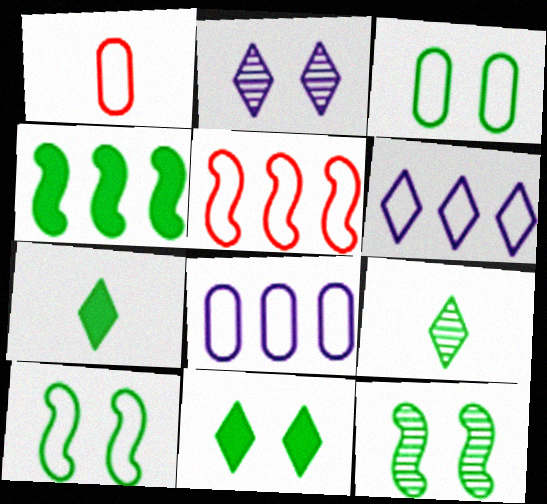[[1, 2, 4], 
[1, 3, 8], 
[1, 6, 10], 
[3, 4, 9], 
[3, 11, 12]]